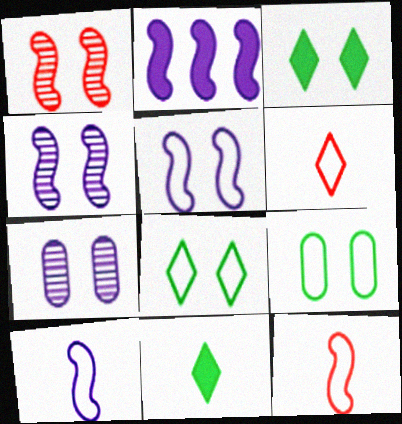[[2, 4, 10]]